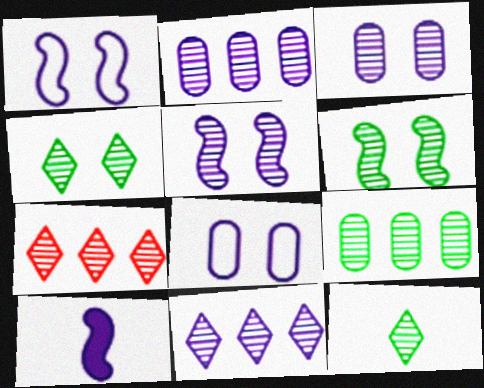[[6, 9, 12], 
[8, 10, 11]]